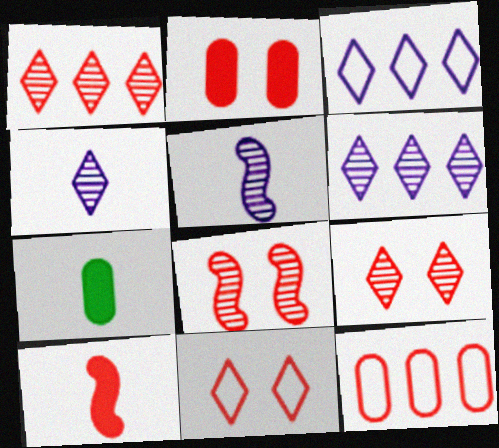[[2, 8, 11], 
[3, 7, 8], 
[9, 10, 12]]